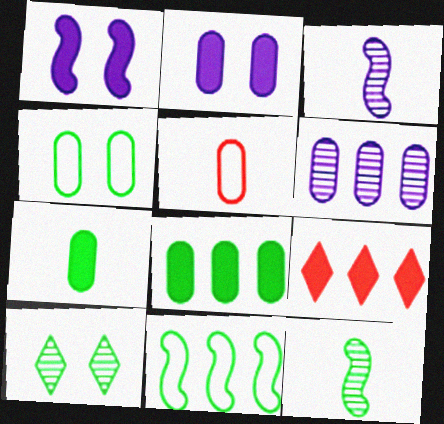[[1, 7, 9], 
[3, 4, 9], 
[6, 9, 11], 
[7, 10, 11]]